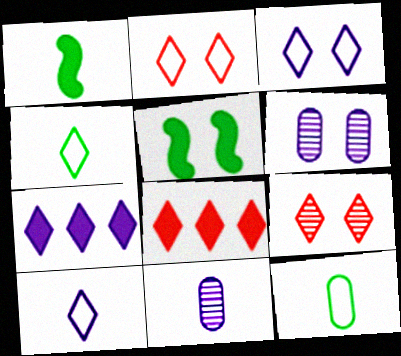[[2, 5, 6], 
[4, 7, 9]]